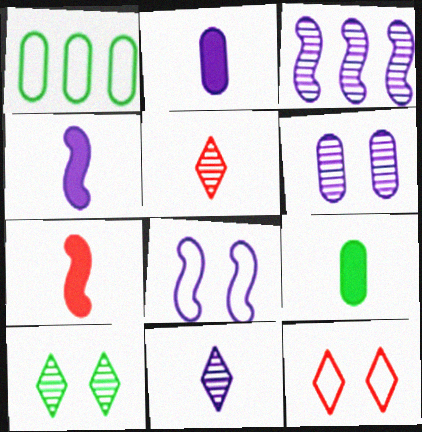[[3, 4, 8], 
[3, 6, 11], 
[3, 9, 12]]